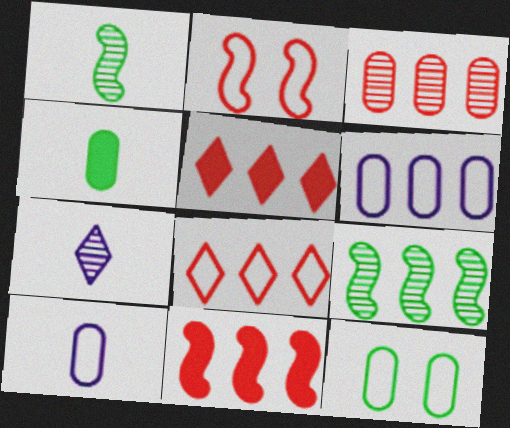[[3, 8, 11], 
[5, 6, 9], 
[7, 11, 12]]